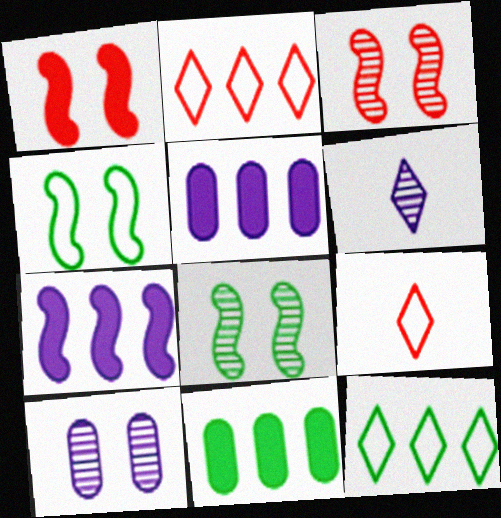[[5, 8, 9]]